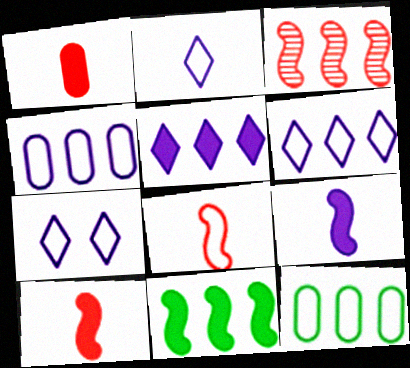[[2, 6, 7], 
[3, 5, 12], 
[7, 8, 12]]